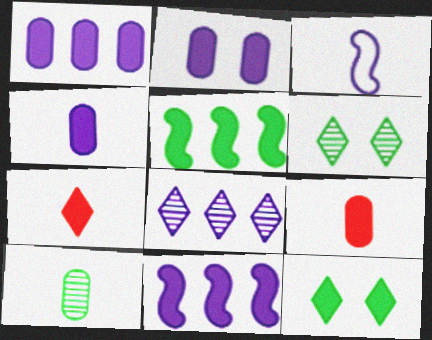[[1, 2, 4], 
[2, 3, 8], 
[2, 5, 7], 
[3, 7, 10], 
[9, 11, 12]]